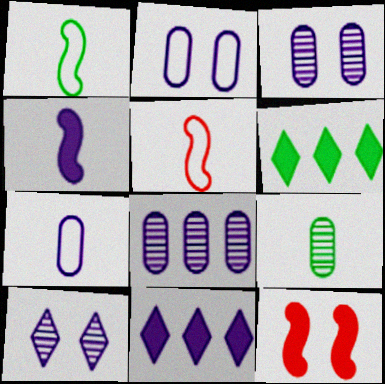[[3, 5, 6]]